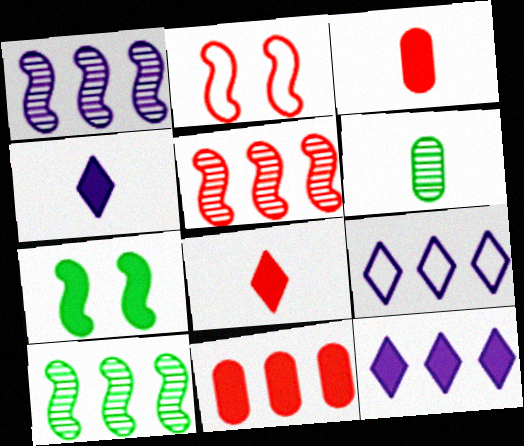[[1, 5, 10], 
[2, 6, 12], 
[3, 7, 12], 
[4, 7, 11], 
[9, 10, 11]]